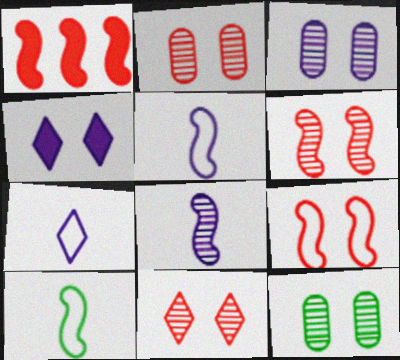[[1, 7, 12], 
[2, 3, 12], 
[2, 6, 11], 
[4, 9, 12]]